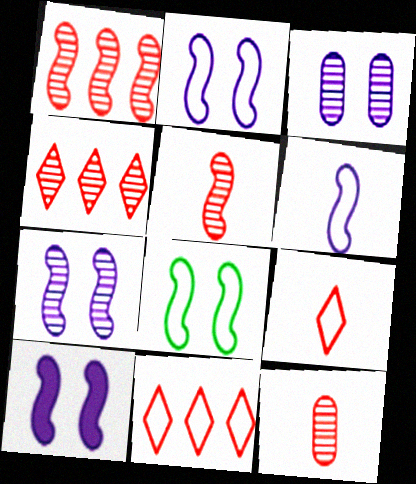[[2, 7, 10]]